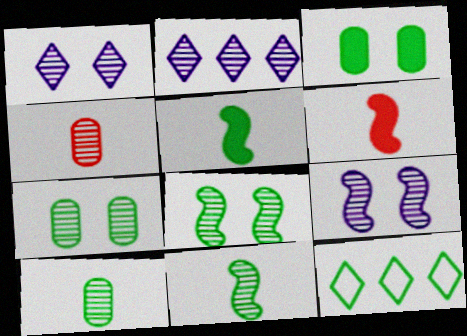[[2, 4, 8], 
[3, 11, 12], 
[5, 7, 12]]